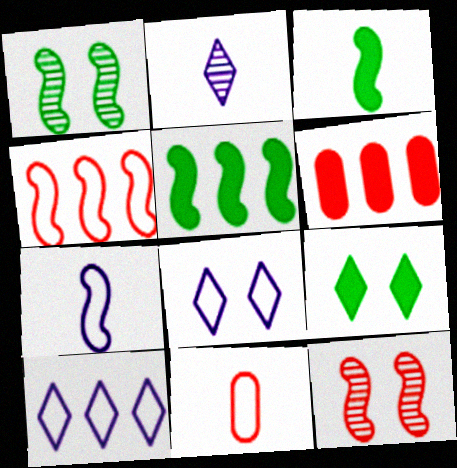[[2, 3, 11], 
[5, 7, 12]]